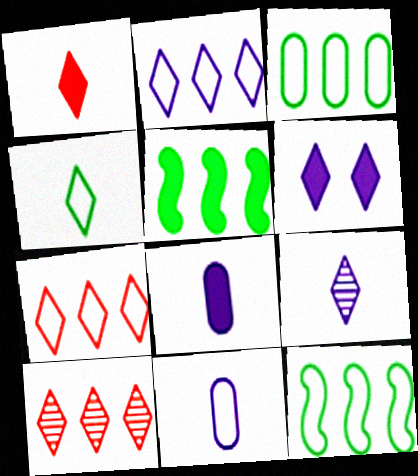[[1, 4, 9], 
[2, 6, 9], 
[4, 6, 10]]